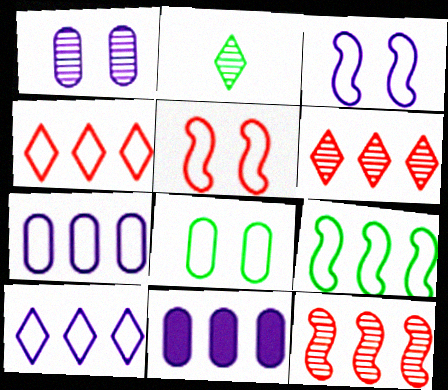[[1, 2, 12], 
[2, 5, 11], 
[4, 7, 9], 
[6, 9, 11]]